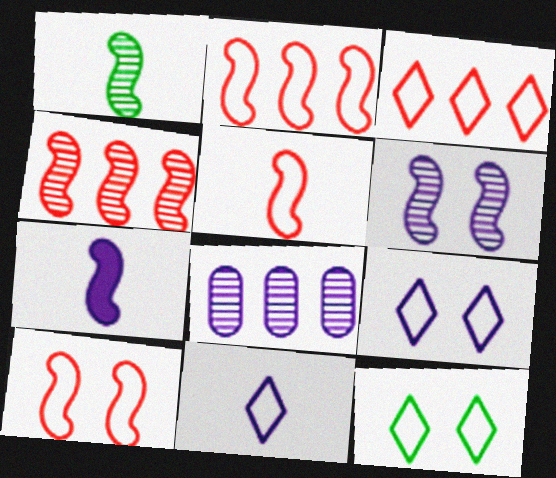[[1, 4, 6], 
[1, 5, 7], 
[2, 5, 10], 
[3, 11, 12], 
[7, 8, 9]]